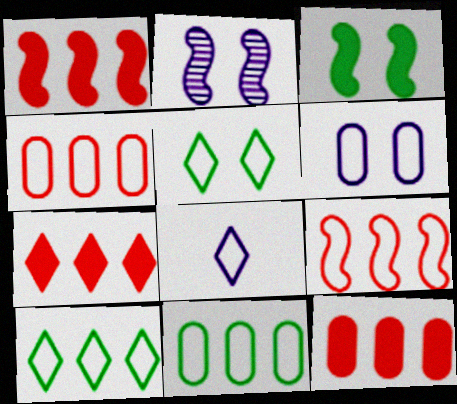[[1, 7, 12]]